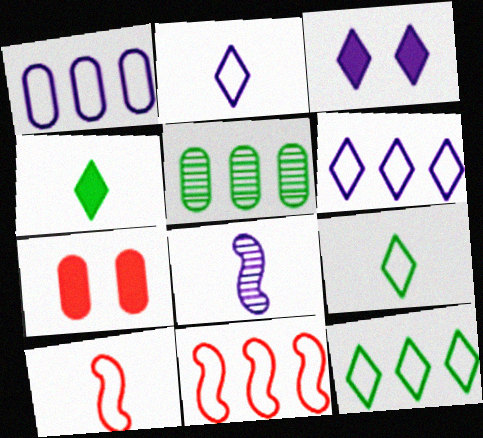[[1, 3, 8], 
[1, 11, 12], 
[3, 5, 10], 
[7, 8, 12]]